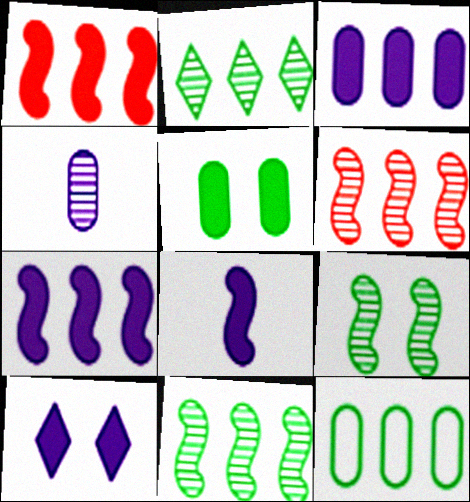[[3, 8, 10]]